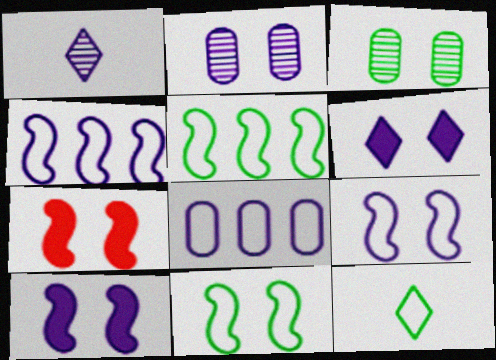[[1, 8, 10], 
[2, 6, 9]]